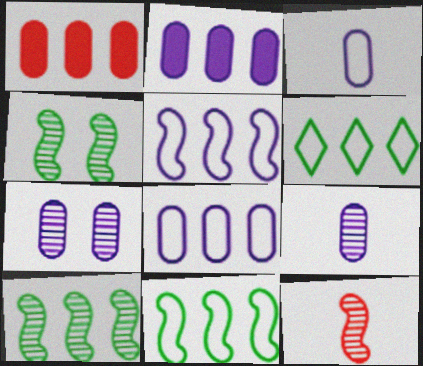[[2, 3, 7]]